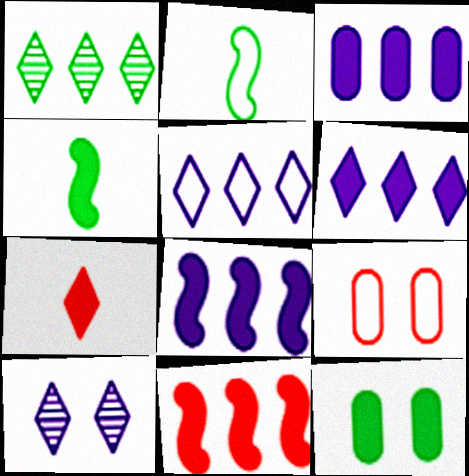[[1, 2, 12], 
[2, 5, 9], 
[3, 6, 8], 
[7, 8, 12]]